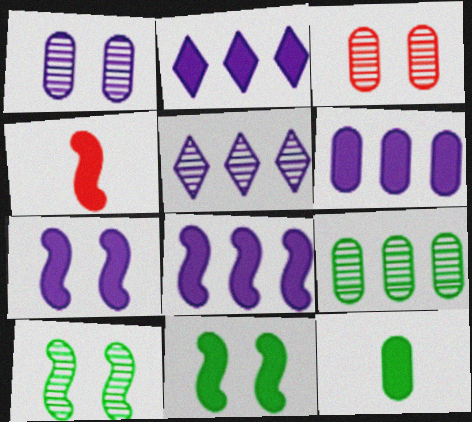[[2, 6, 8], 
[4, 8, 11]]